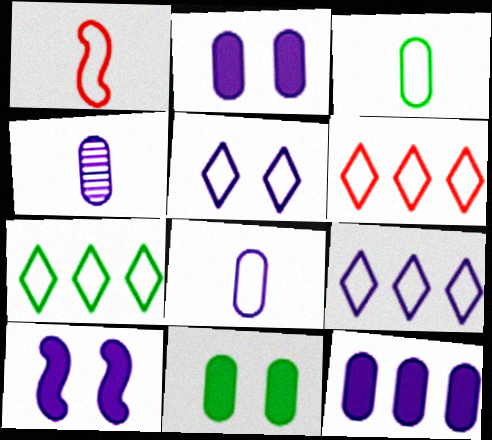[[4, 9, 10], 
[6, 7, 9]]